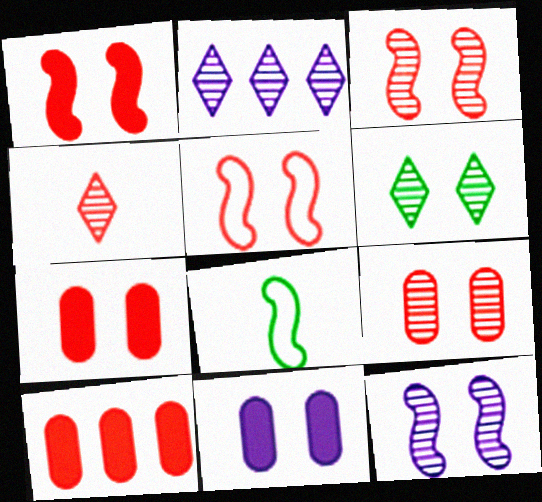[[1, 3, 5], 
[2, 4, 6], 
[2, 7, 8], 
[4, 5, 10], 
[5, 6, 11], 
[6, 9, 12]]